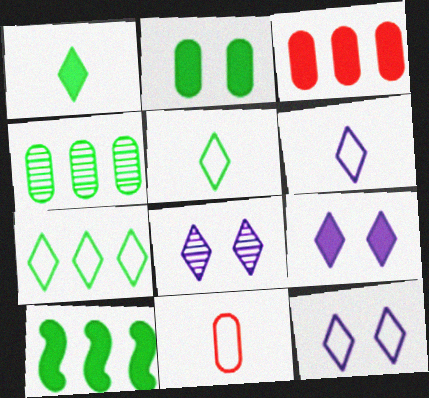[[1, 2, 10], 
[4, 7, 10], 
[8, 9, 12], 
[8, 10, 11]]